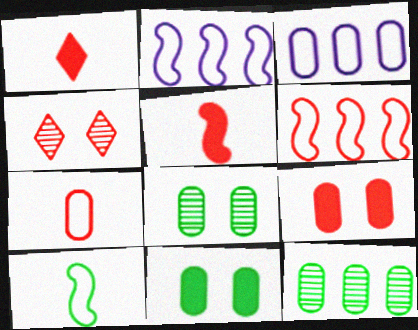[[1, 2, 8]]